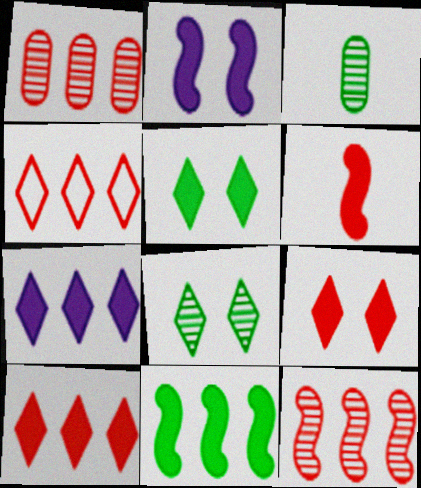[[2, 3, 4], 
[2, 6, 11]]